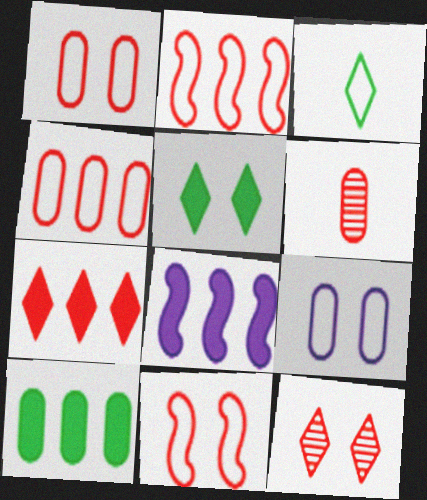[[2, 3, 9], 
[6, 7, 11], 
[6, 9, 10], 
[7, 8, 10]]